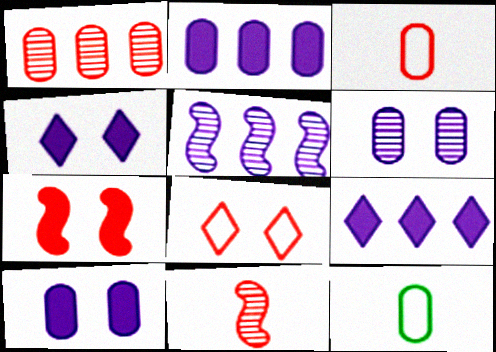[[1, 10, 12]]